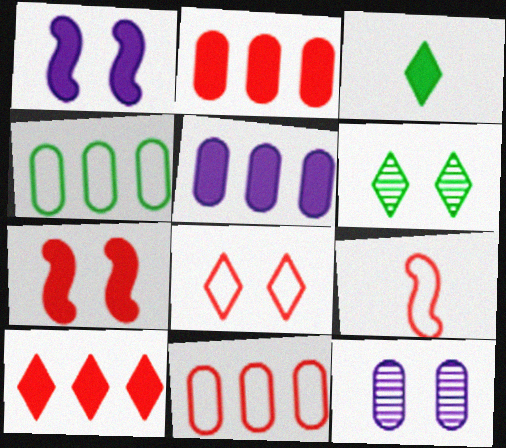[[1, 2, 3], 
[3, 5, 7], 
[5, 6, 9], 
[8, 9, 11]]